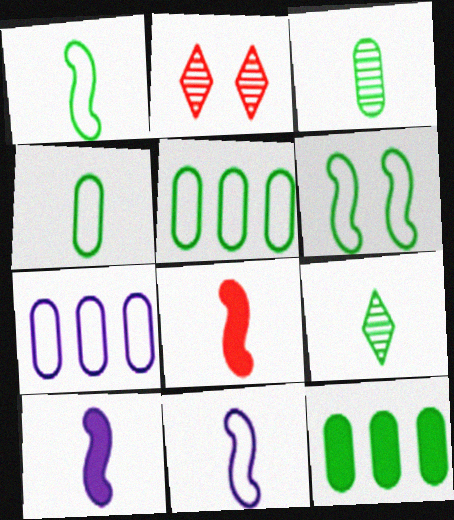[[2, 5, 10], 
[2, 11, 12], 
[6, 9, 12]]